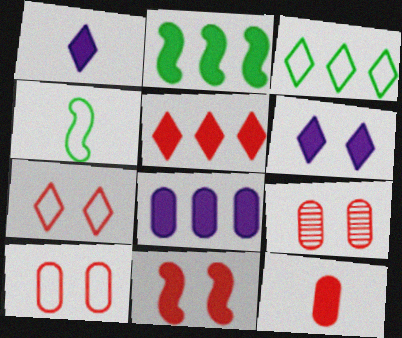[[2, 5, 8], 
[2, 6, 12], 
[5, 11, 12], 
[7, 9, 11]]